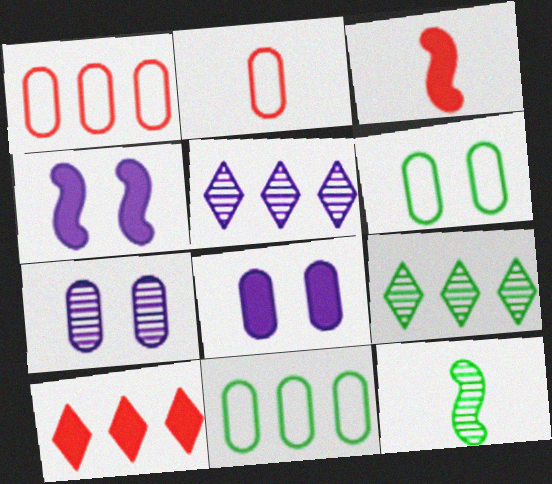[[2, 4, 9], 
[3, 5, 6]]